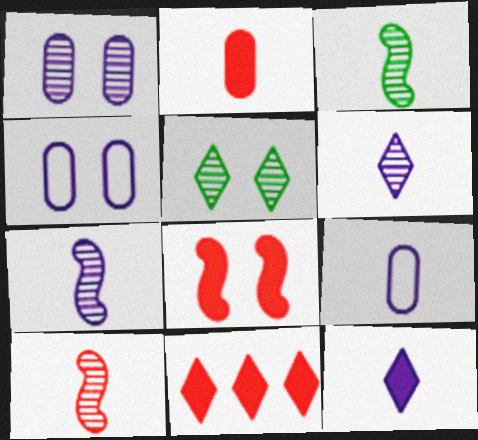[[2, 8, 11], 
[3, 4, 11], 
[3, 7, 10], 
[4, 5, 8], 
[7, 9, 12]]